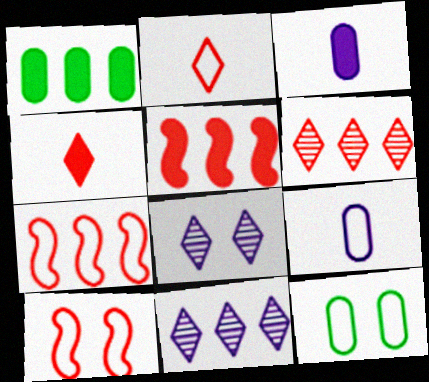[[1, 7, 11]]